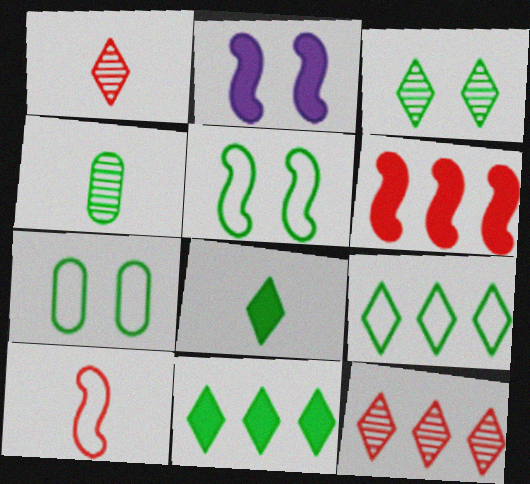[[3, 8, 9], 
[4, 5, 11]]